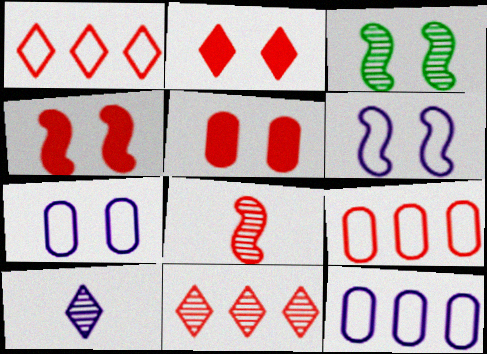[[1, 5, 8], 
[2, 3, 7], 
[2, 4, 5], 
[2, 8, 9], 
[3, 4, 6]]